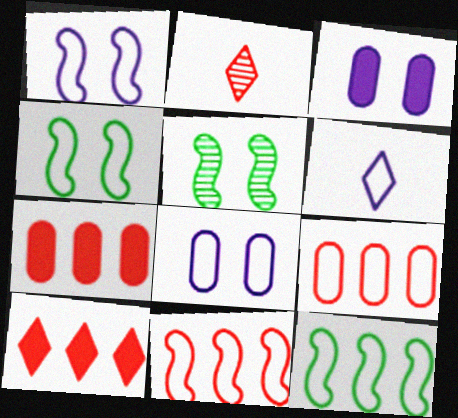[[2, 3, 12], 
[4, 6, 9], 
[5, 6, 7]]